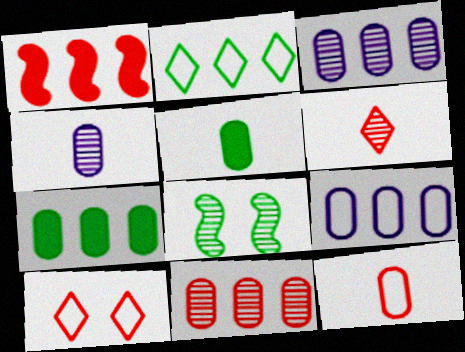[[1, 2, 3], 
[2, 5, 8], 
[3, 6, 8], 
[4, 5, 12], 
[7, 9, 11]]